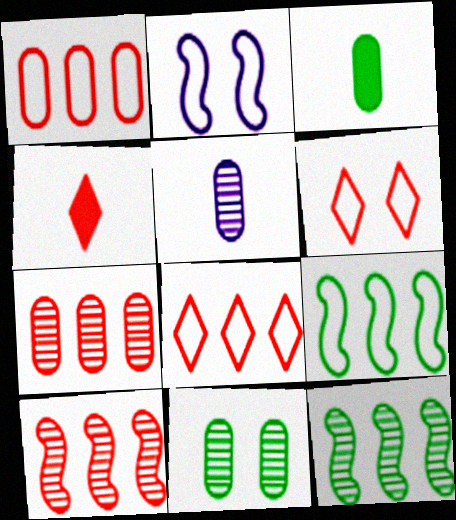[[5, 7, 11]]